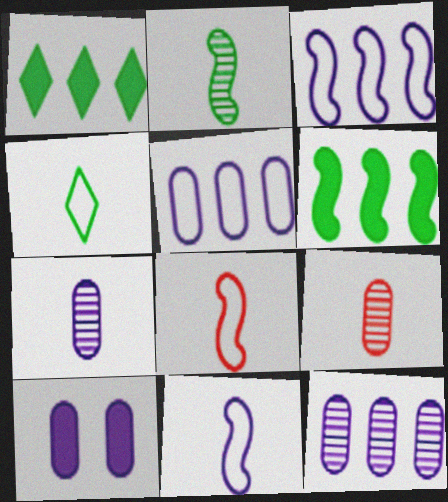[[5, 7, 10]]